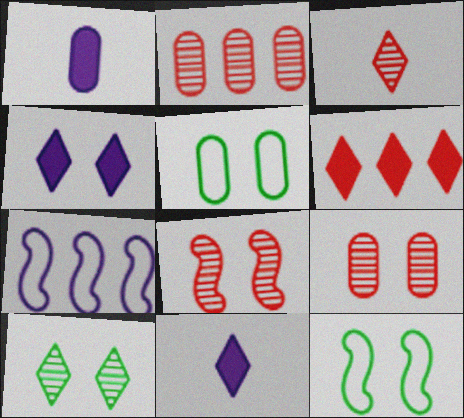[[1, 2, 5], 
[2, 3, 8], 
[2, 11, 12], 
[4, 5, 8], 
[4, 9, 12]]